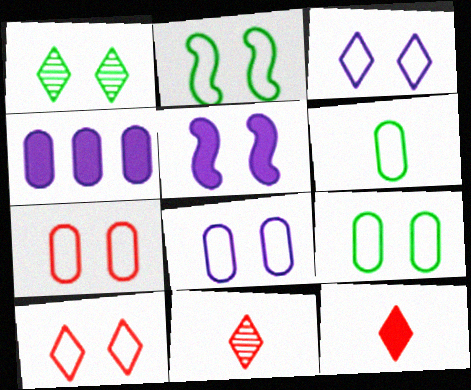[[1, 5, 7], 
[2, 3, 7], 
[2, 4, 11], 
[2, 8, 10], 
[7, 8, 9]]